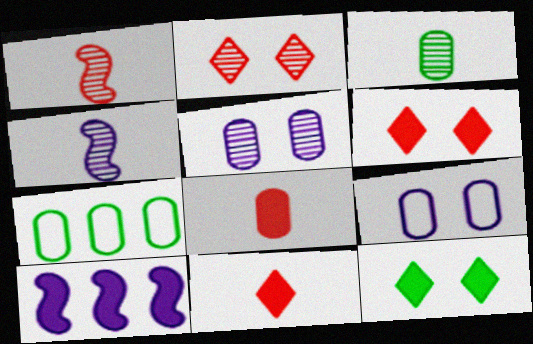[[4, 6, 7], 
[5, 7, 8], 
[8, 10, 12]]